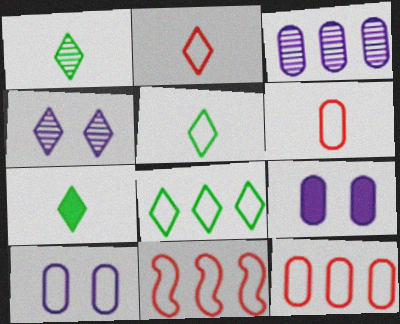[[1, 5, 7], 
[1, 9, 11], 
[5, 10, 11]]